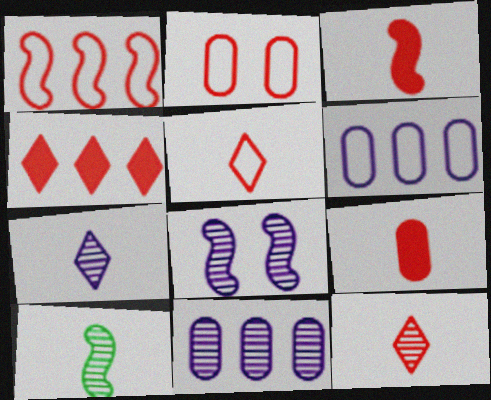[[1, 2, 5], 
[7, 8, 11]]